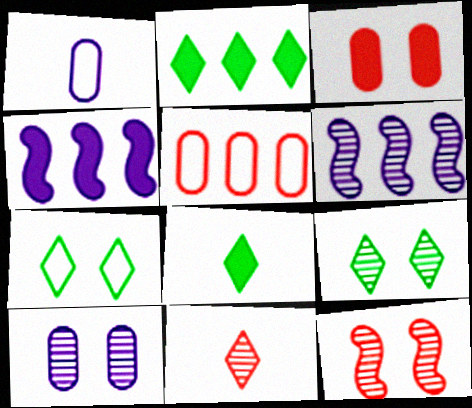[[1, 2, 12], 
[2, 5, 6], 
[3, 4, 8], 
[9, 10, 12]]